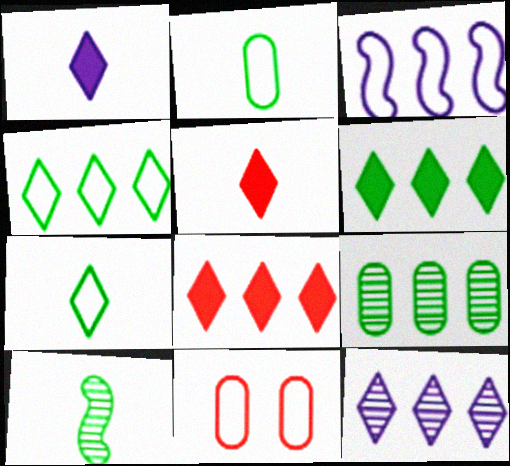[[3, 7, 11], 
[3, 8, 9], 
[4, 8, 12]]